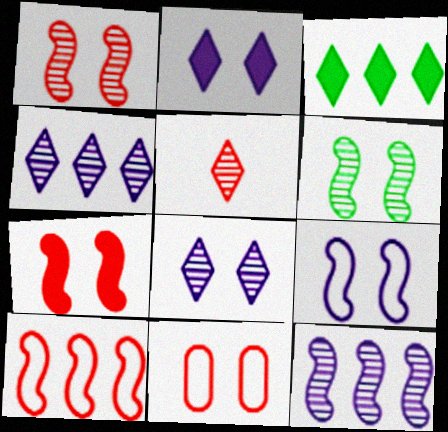[[2, 6, 11], 
[6, 7, 9]]